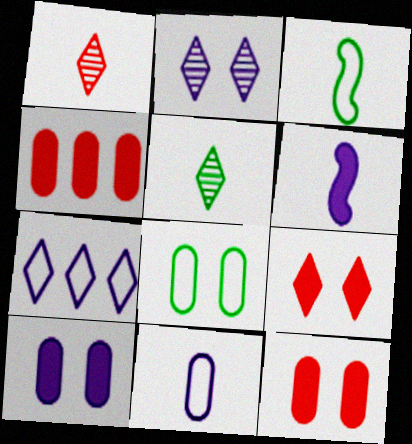[[2, 3, 4], 
[5, 7, 9]]